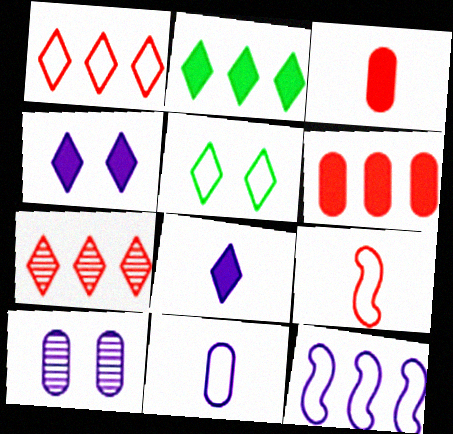[[2, 9, 10], 
[5, 7, 8], 
[8, 10, 12]]